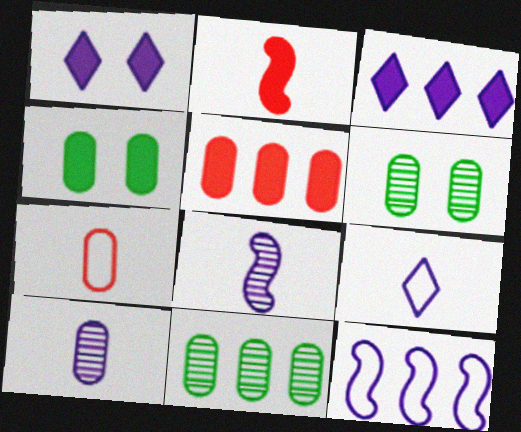[[1, 10, 12], 
[2, 3, 4]]